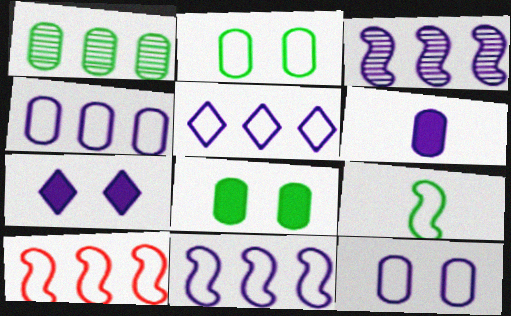[[4, 5, 11]]